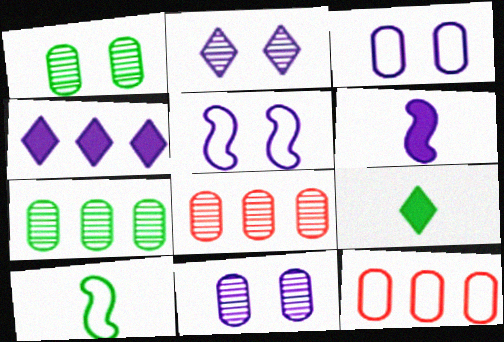[[5, 8, 9]]